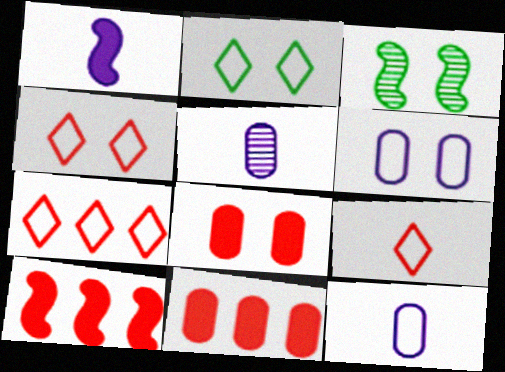[[2, 5, 10], 
[4, 7, 9]]